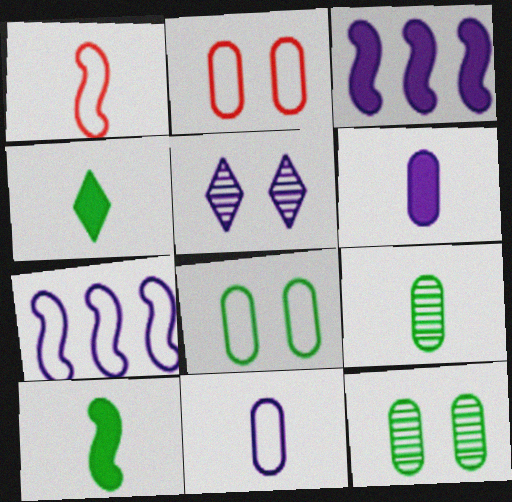[[3, 5, 11], 
[5, 6, 7]]